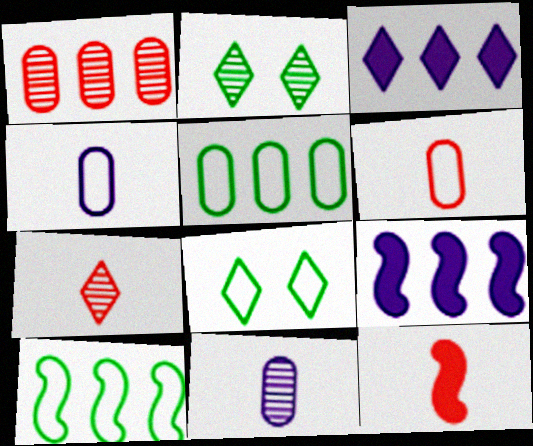[[1, 3, 10], 
[2, 6, 9], 
[3, 7, 8], 
[6, 7, 12]]